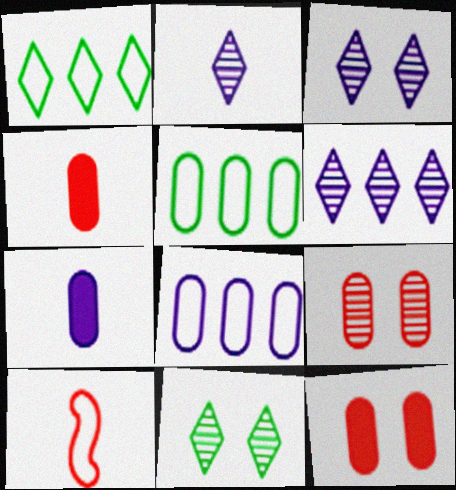[[2, 3, 6], 
[5, 7, 9]]